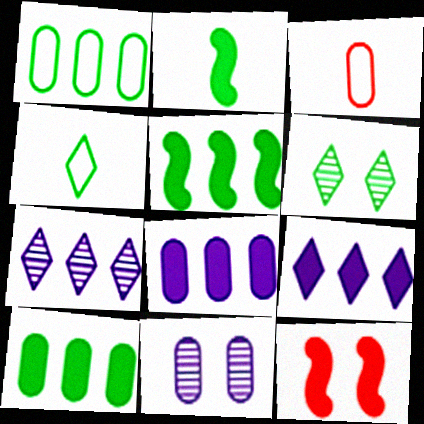[[1, 2, 6], 
[3, 10, 11]]